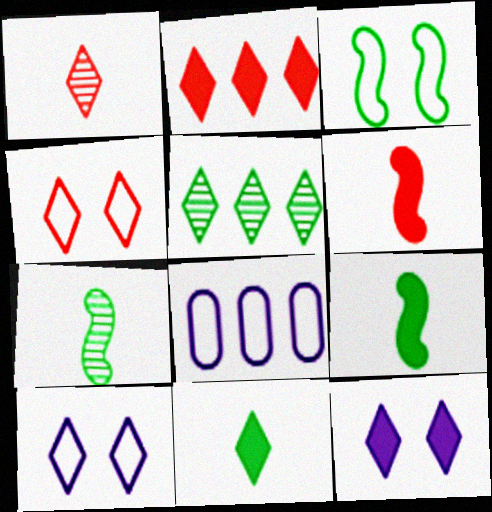[[1, 2, 4], 
[2, 11, 12]]